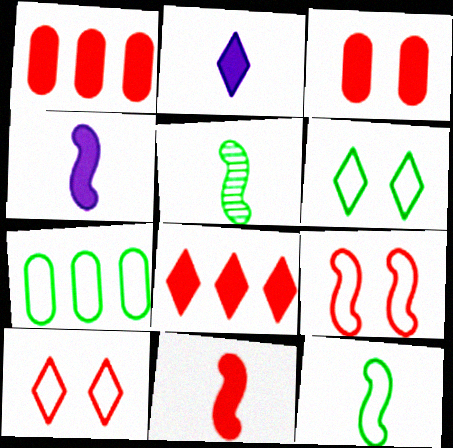[[3, 8, 11], 
[6, 7, 12]]